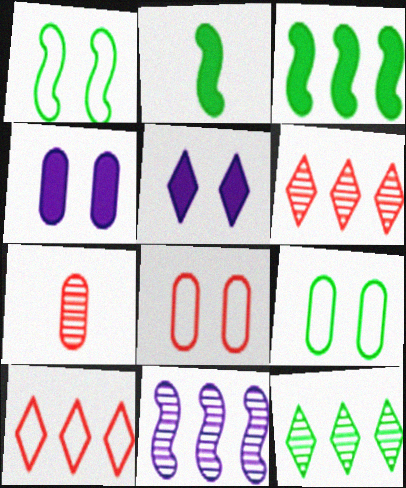[[2, 9, 12]]